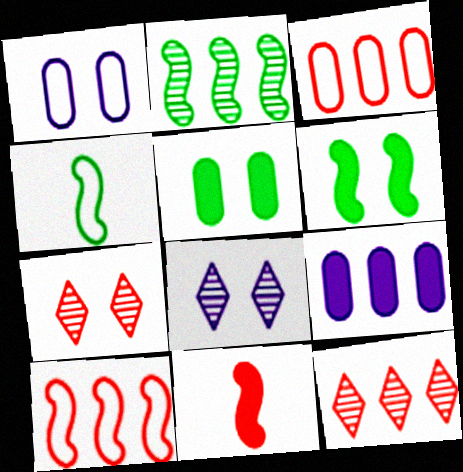[[1, 6, 7], 
[2, 4, 6], 
[3, 7, 11], 
[4, 7, 9]]